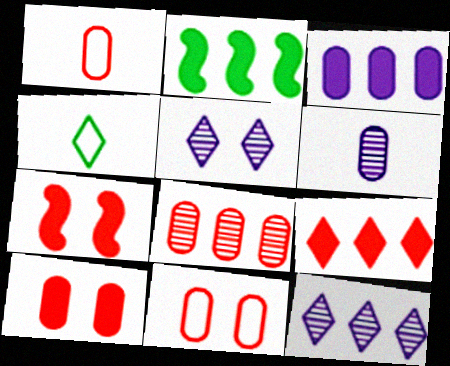[[1, 2, 5], 
[1, 8, 10], 
[2, 3, 9], 
[4, 5, 9]]